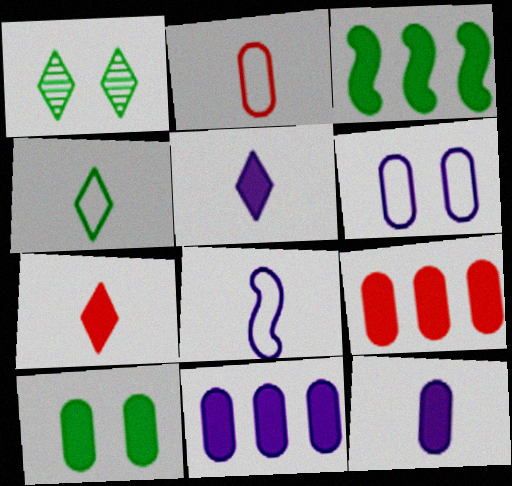[[1, 8, 9], 
[2, 4, 8], 
[9, 10, 12]]